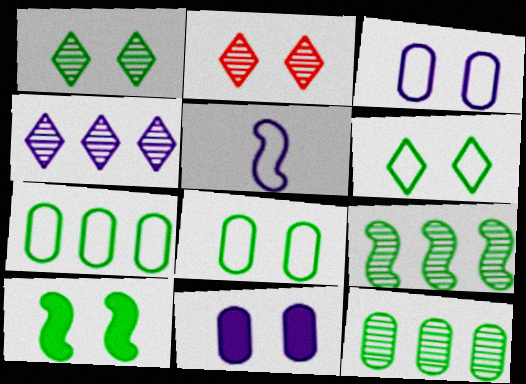[[1, 8, 10], 
[2, 3, 10], 
[4, 5, 11]]